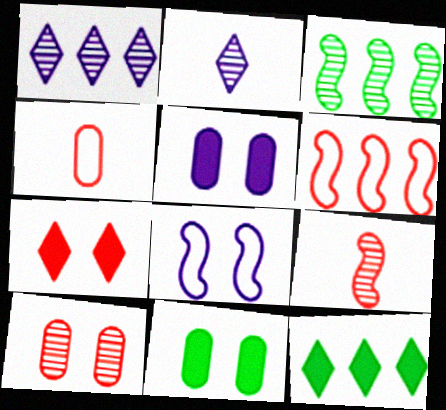[[2, 3, 10], 
[2, 6, 11]]